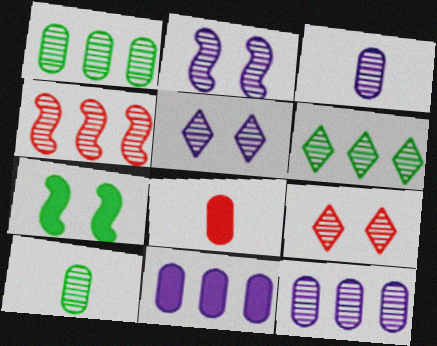[[4, 5, 10], 
[4, 6, 12]]